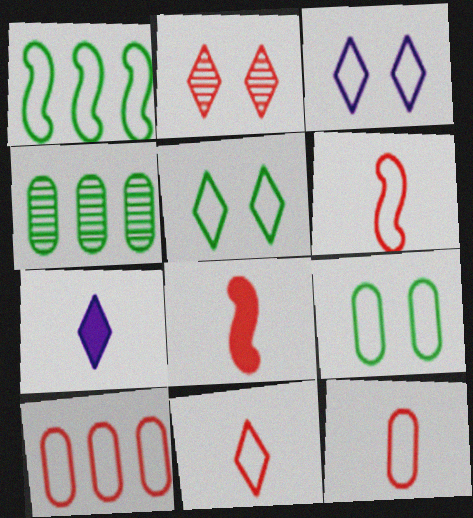[[1, 3, 12], 
[2, 8, 10], 
[3, 4, 8], 
[6, 11, 12]]